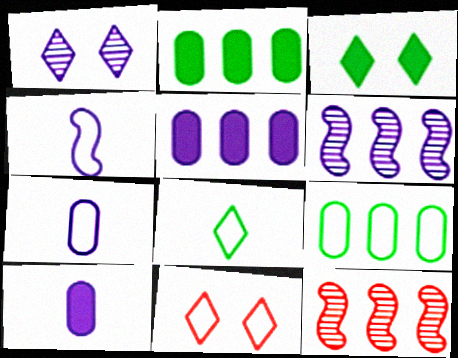[[1, 3, 11], 
[1, 4, 5], 
[3, 7, 12], 
[4, 9, 11]]